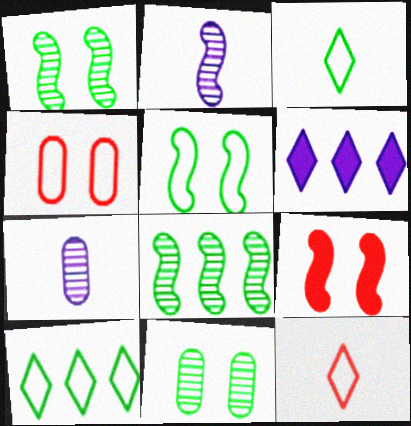[[7, 9, 10]]